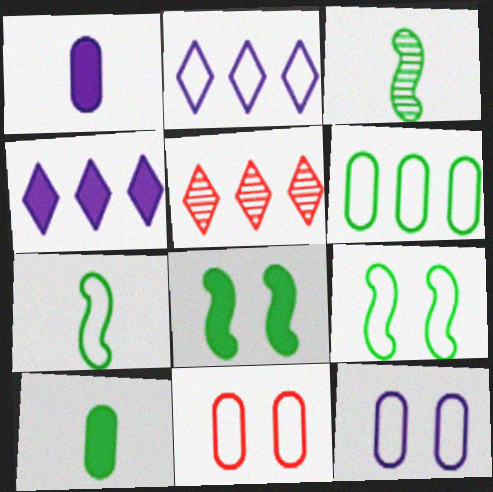[[1, 5, 9], 
[2, 7, 11], 
[3, 4, 11]]